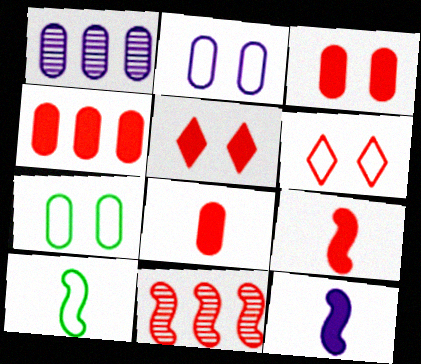[[1, 5, 10], 
[1, 7, 8], 
[3, 4, 8], 
[4, 5, 9], 
[6, 8, 11]]